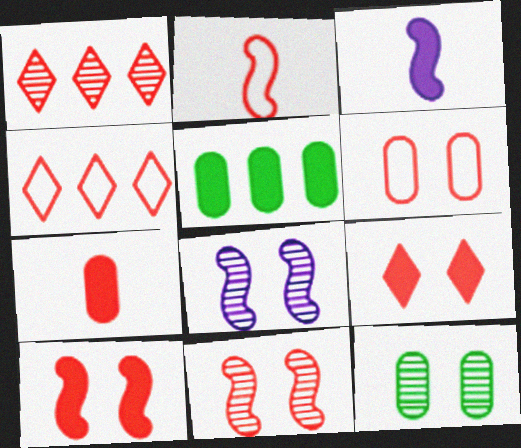[[2, 4, 6], 
[3, 4, 12], 
[3, 5, 9], 
[4, 7, 11], 
[6, 9, 11]]